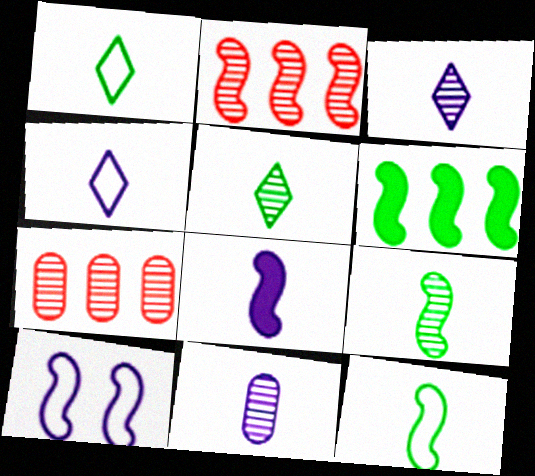[[4, 8, 11]]